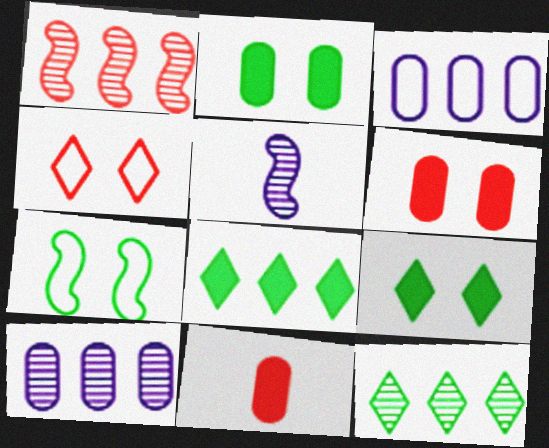[[1, 3, 8], 
[1, 4, 11], 
[1, 10, 12]]